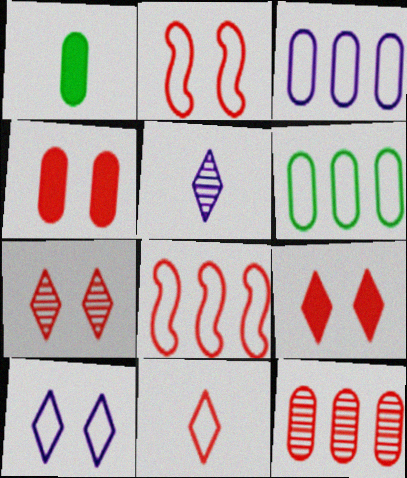[[2, 4, 7]]